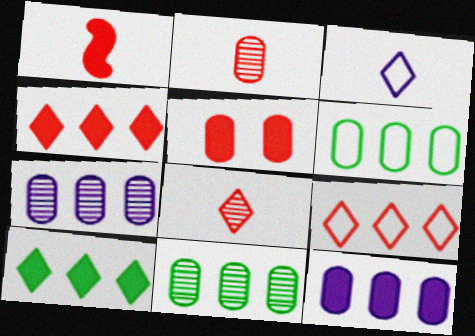[[1, 4, 5]]